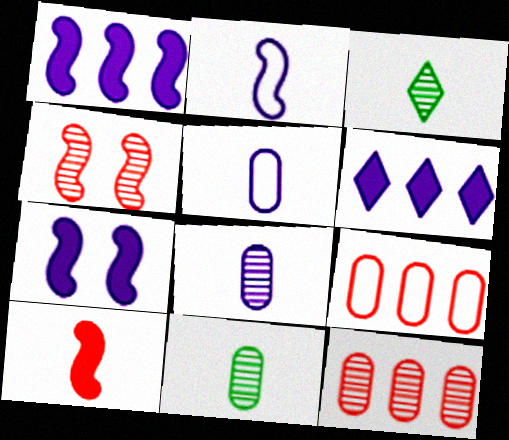[[3, 5, 10], 
[3, 7, 9]]